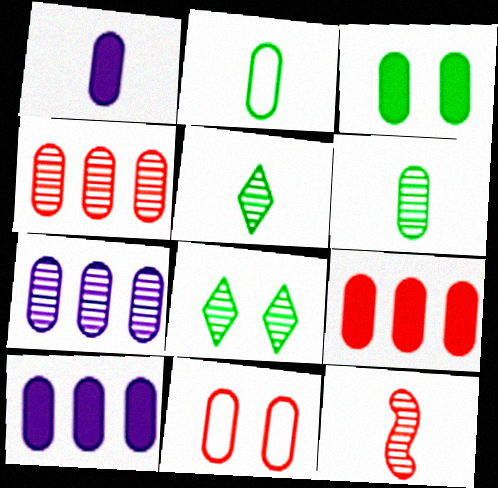[[1, 3, 9], 
[6, 10, 11], 
[7, 8, 12]]